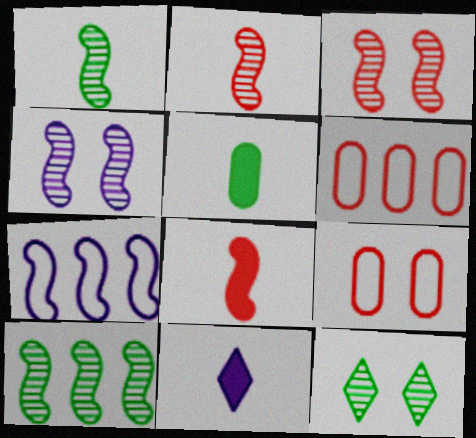[[2, 4, 10], 
[5, 8, 11], 
[9, 10, 11]]